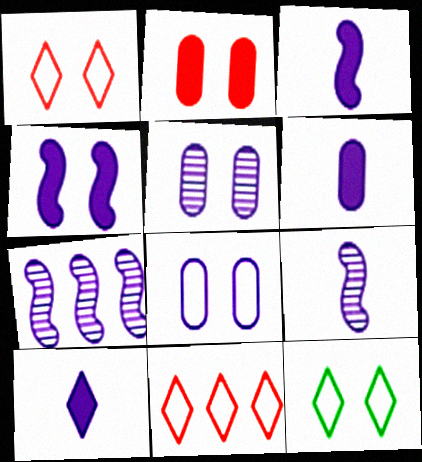[[3, 6, 10], 
[7, 8, 10]]